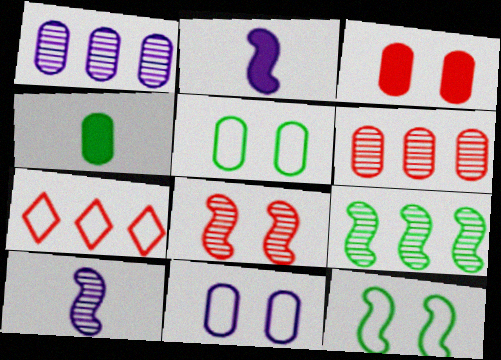[[4, 6, 11], 
[8, 9, 10]]